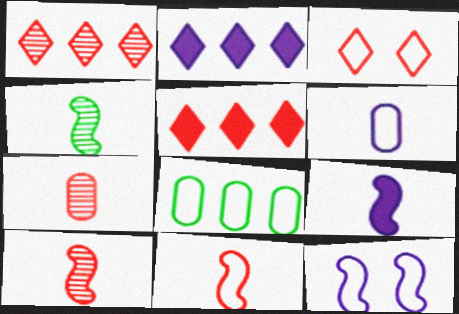[[4, 9, 11]]